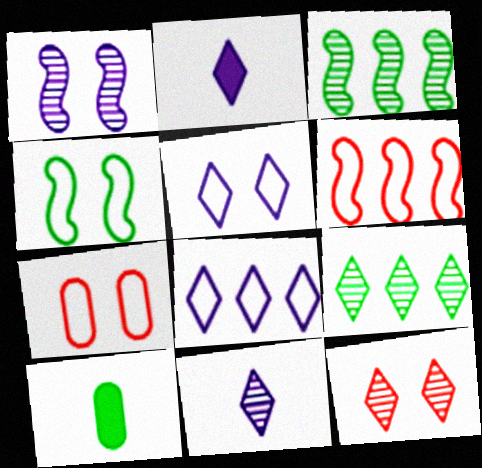[[2, 3, 7], 
[4, 5, 7], 
[4, 9, 10], 
[9, 11, 12]]